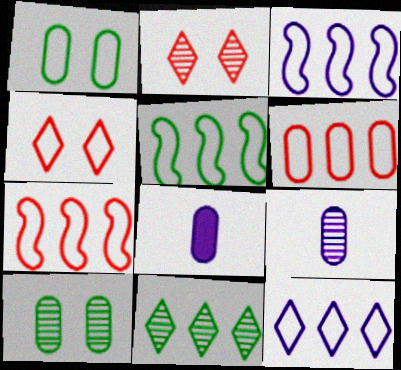[[2, 5, 8], 
[3, 5, 7], 
[5, 6, 12], 
[6, 8, 10]]